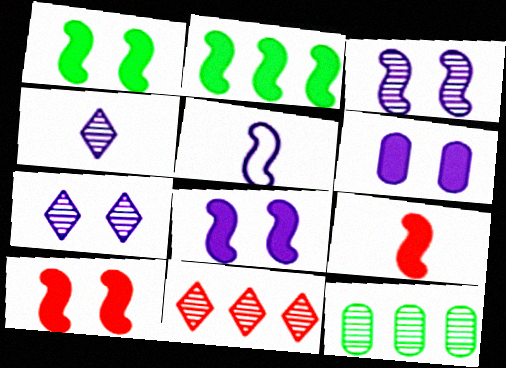[[1, 8, 10], 
[2, 8, 9]]